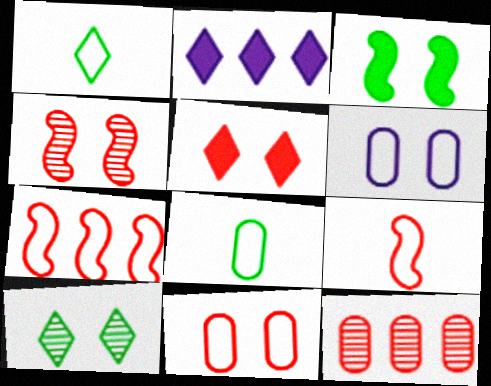[[1, 6, 7], 
[2, 4, 8], 
[4, 5, 11], 
[5, 9, 12]]